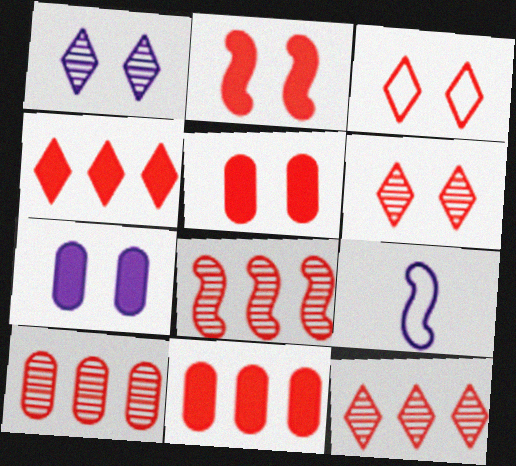[[8, 10, 12]]